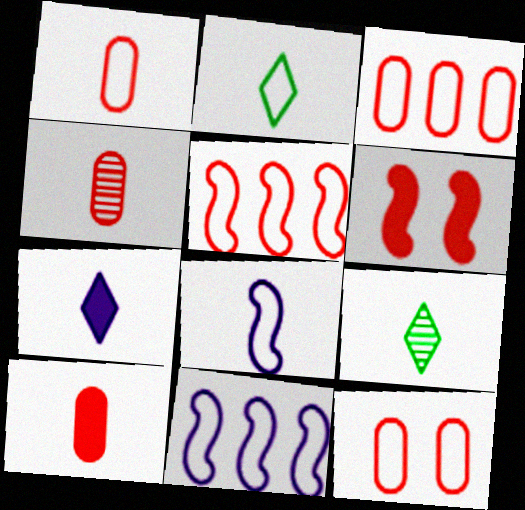[[1, 2, 8], 
[1, 3, 12], 
[1, 4, 10], 
[2, 11, 12], 
[8, 9, 10]]